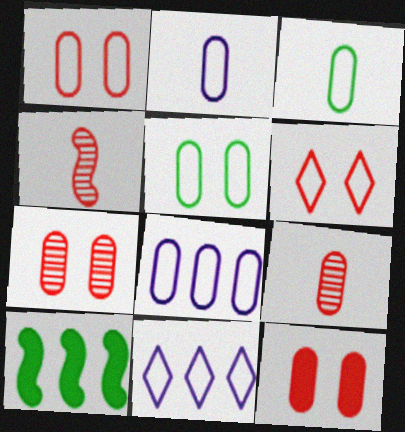[[1, 3, 8], 
[1, 7, 12]]